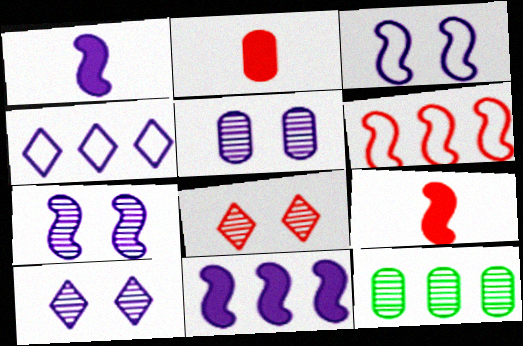[[1, 4, 5], 
[2, 6, 8], 
[5, 7, 10]]